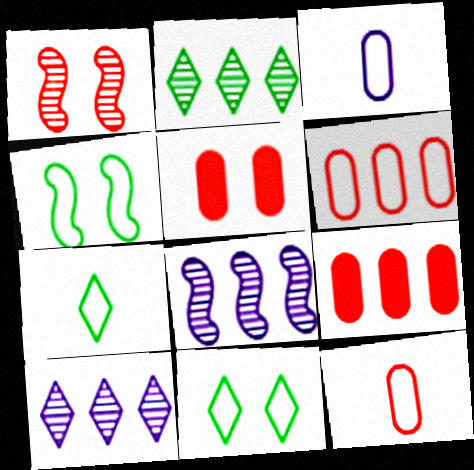[[5, 7, 8]]